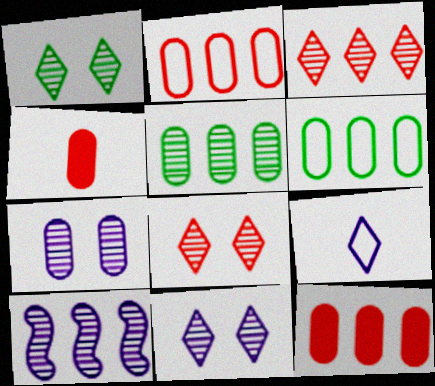[[1, 8, 11], 
[3, 5, 10], 
[4, 6, 7]]